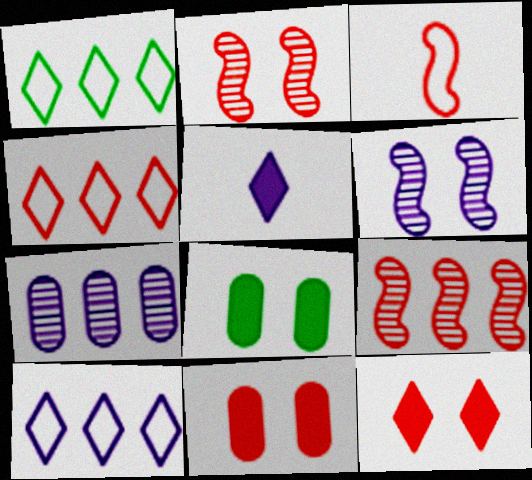[[1, 4, 10]]